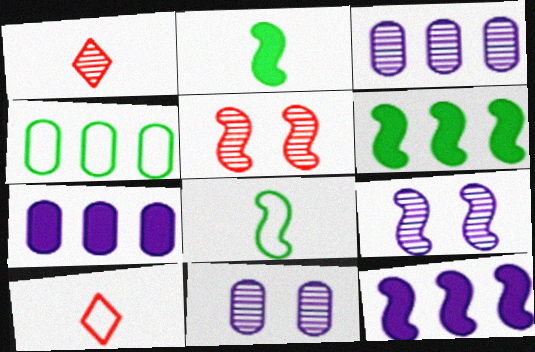[[5, 8, 12], 
[6, 10, 11]]